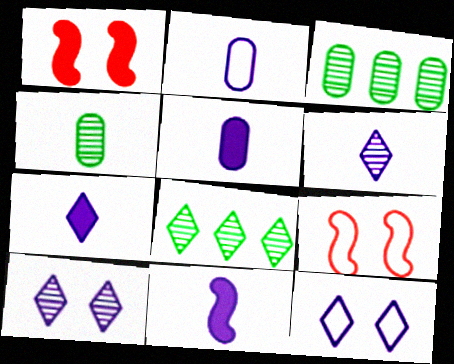[[1, 2, 8], 
[2, 6, 11], 
[3, 7, 9], 
[5, 7, 11], 
[5, 8, 9]]